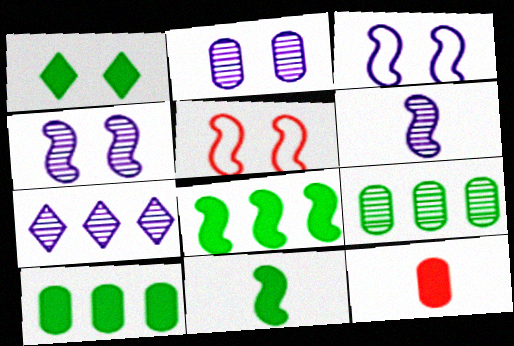[[1, 2, 5], 
[1, 10, 11], 
[2, 6, 7], 
[5, 6, 8]]